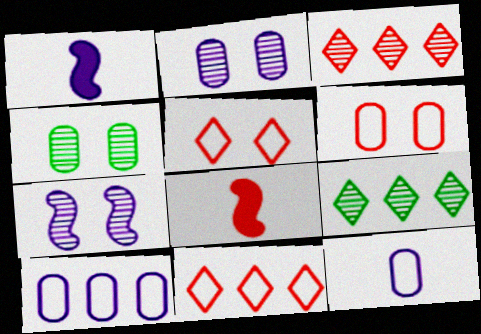[[1, 4, 11], 
[1, 6, 9], 
[3, 6, 8]]